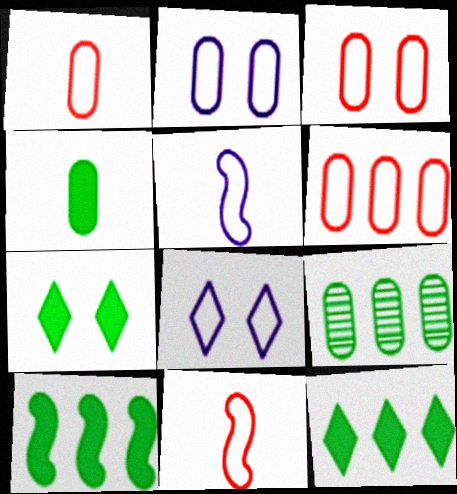[[1, 3, 6], 
[4, 7, 10]]